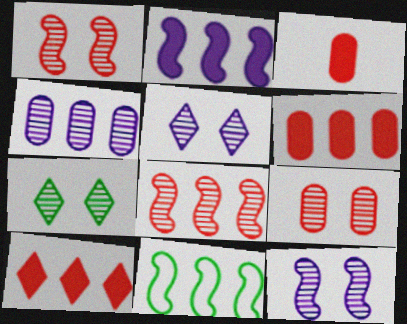[[2, 8, 11], 
[3, 5, 11], 
[4, 10, 11], 
[7, 9, 12]]